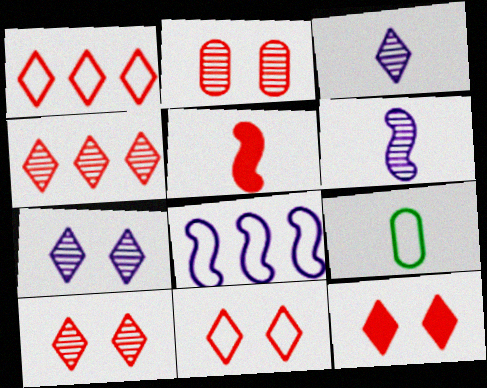[[1, 2, 5], 
[3, 5, 9], 
[8, 9, 11], 
[10, 11, 12]]